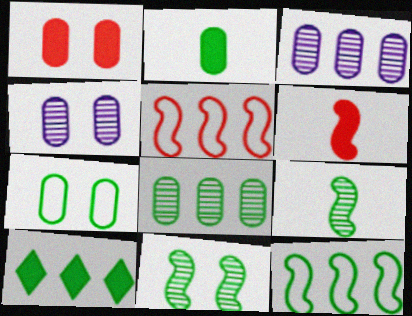[[1, 4, 7], 
[2, 7, 8], 
[3, 5, 10], 
[7, 9, 10], 
[8, 10, 12]]